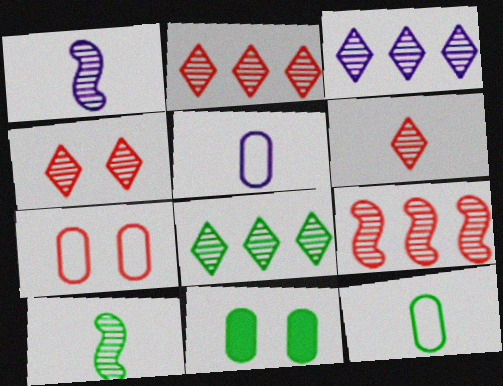[[2, 3, 8], 
[2, 4, 6]]